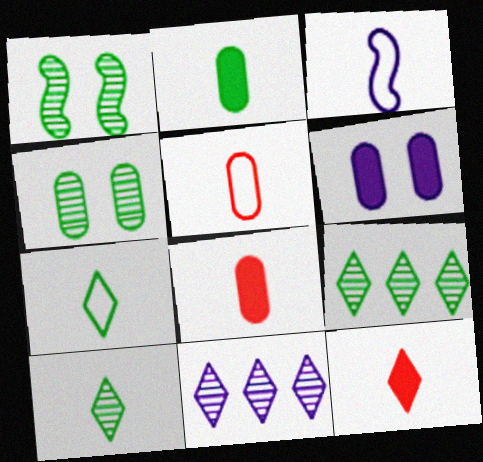[[3, 5, 7], 
[3, 6, 11], 
[3, 8, 10]]